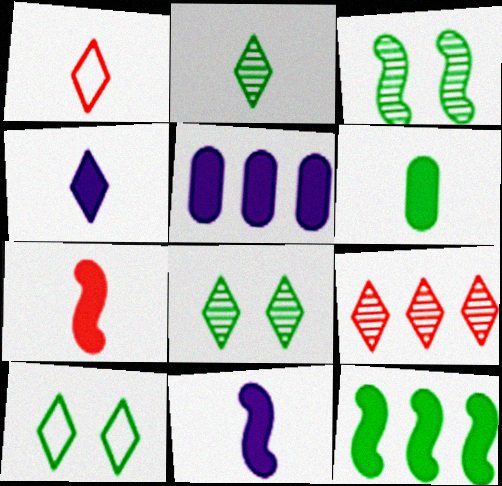[[1, 2, 4], 
[1, 3, 5], 
[4, 6, 7], 
[4, 9, 10]]